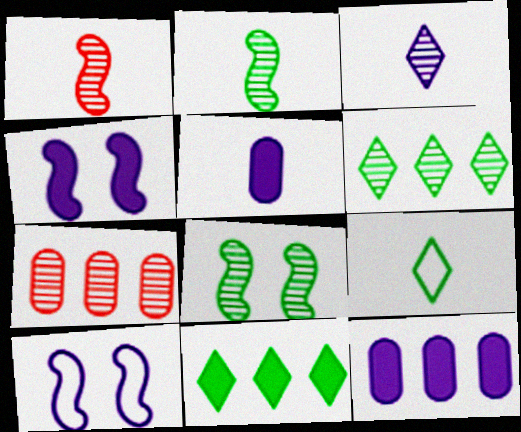[[1, 5, 9], 
[3, 7, 8], 
[3, 10, 12], 
[4, 7, 9]]